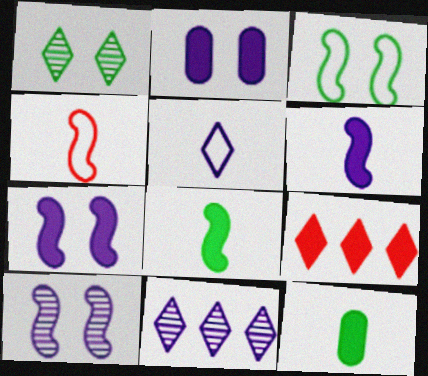[[1, 5, 9], 
[2, 8, 9], 
[7, 9, 12]]